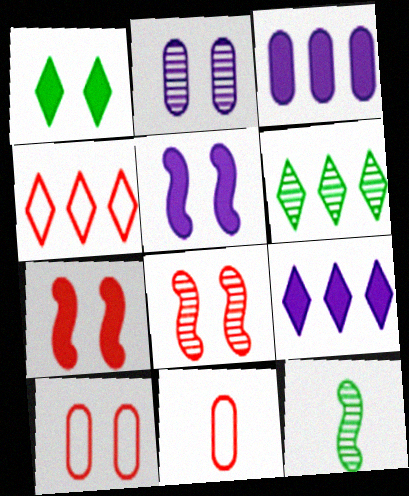[[4, 6, 9], 
[5, 6, 11], 
[9, 10, 12]]